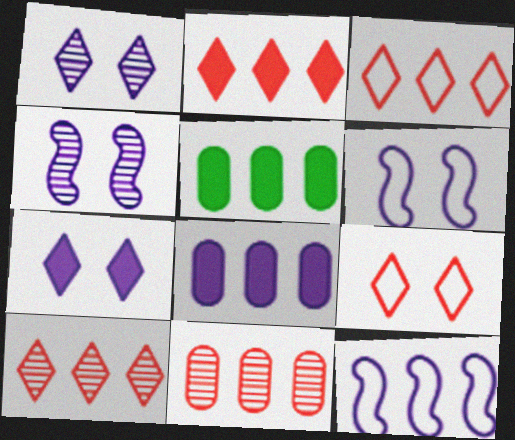[[2, 3, 10], 
[5, 10, 12]]